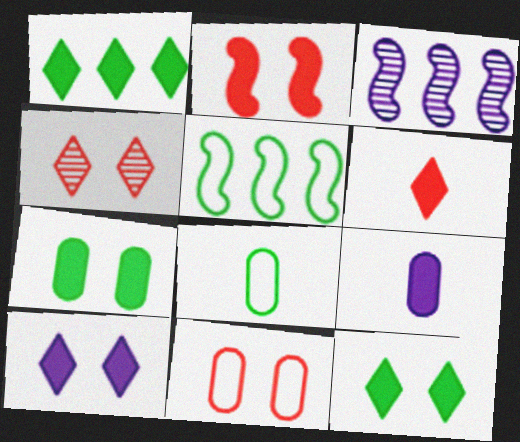[[1, 2, 9], 
[1, 6, 10], 
[2, 4, 11], 
[2, 7, 10], 
[4, 5, 9]]